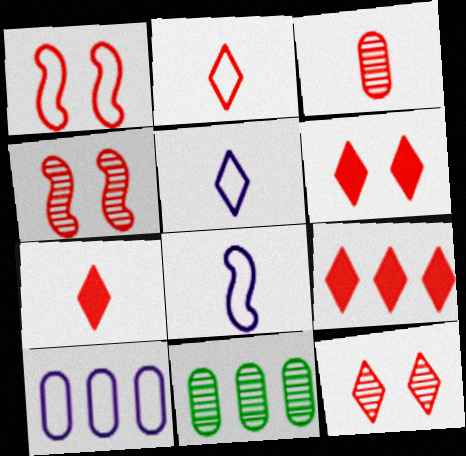[[1, 3, 9], 
[2, 9, 12], 
[6, 7, 9], 
[6, 8, 11]]